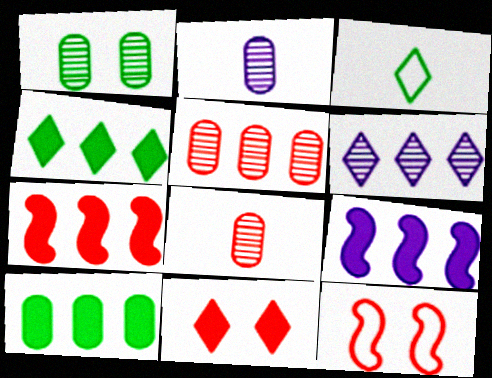[[1, 2, 5], 
[2, 4, 12], 
[3, 6, 11]]